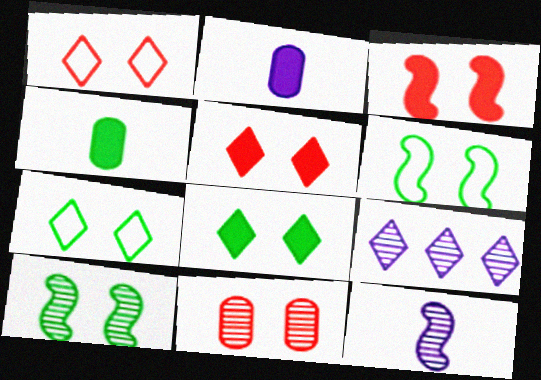[[1, 3, 11]]